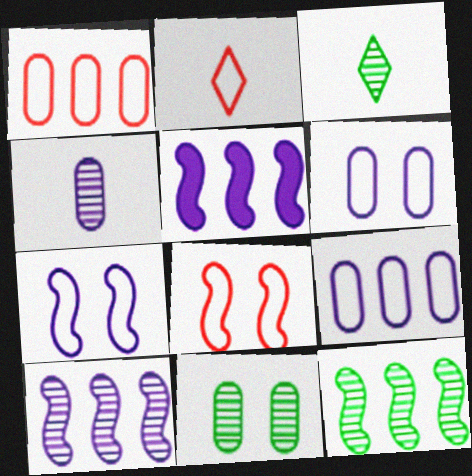[[1, 2, 8], 
[2, 5, 11], 
[3, 11, 12]]